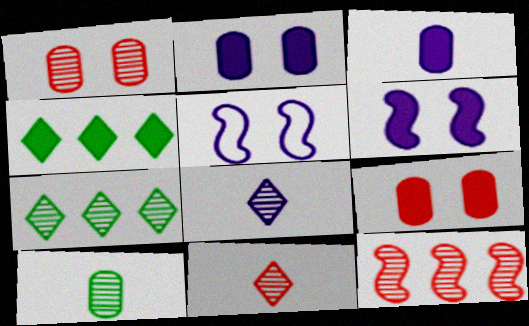[[1, 11, 12]]